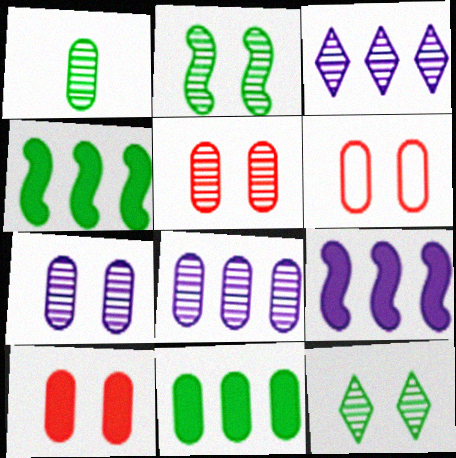[[1, 5, 8], 
[5, 6, 10]]